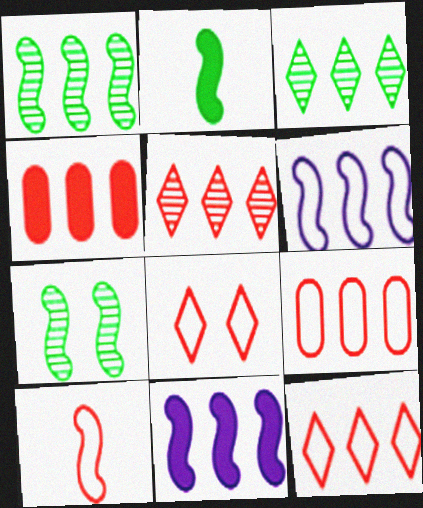[[3, 4, 6], 
[3, 9, 11], 
[7, 10, 11], 
[8, 9, 10]]